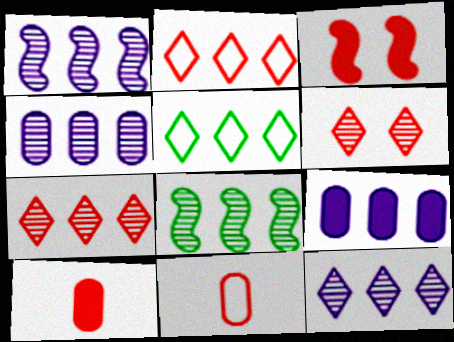[[1, 4, 12], 
[2, 8, 9], 
[3, 7, 11], 
[4, 7, 8]]